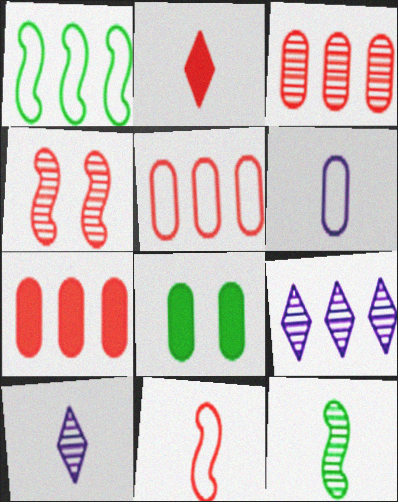[[1, 7, 9], 
[2, 4, 5], 
[2, 6, 12], 
[3, 5, 7], 
[3, 6, 8], 
[8, 9, 11]]